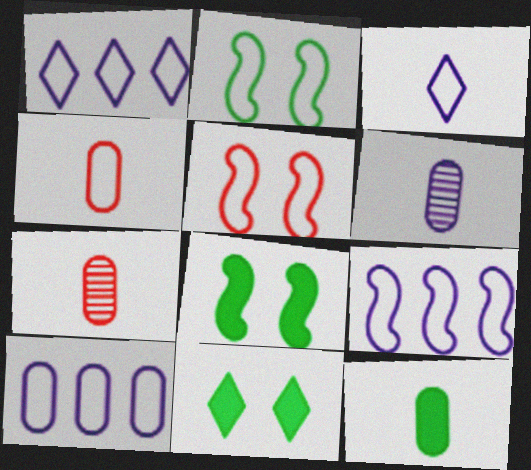[[1, 2, 4], 
[1, 7, 8], 
[1, 9, 10], 
[4, 6, 12], 
[7, 9, 11]]